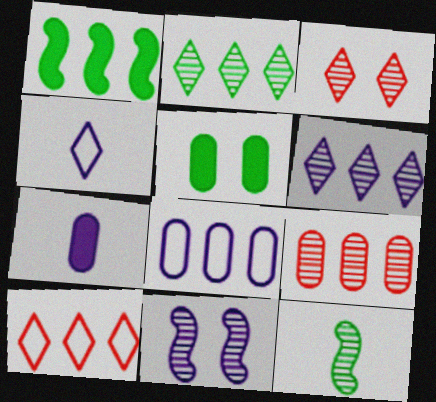[]